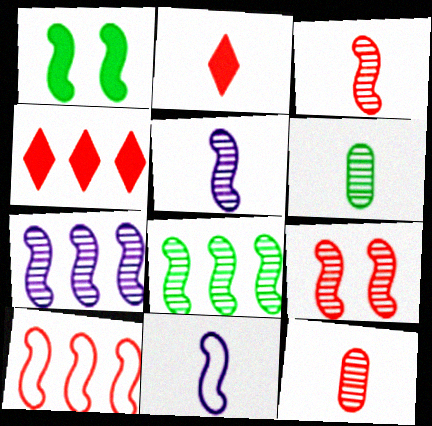[[1, 5, 10], 
[2, 6, 11], 
[5, 8, 9]]